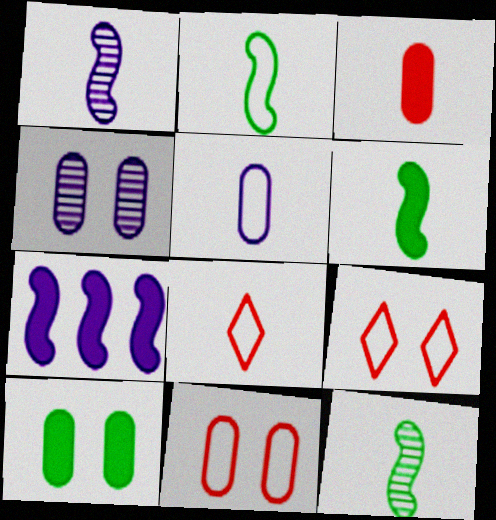[[2, 5, 8], 
[2, 6, 12], 
[4, 10, 11]]